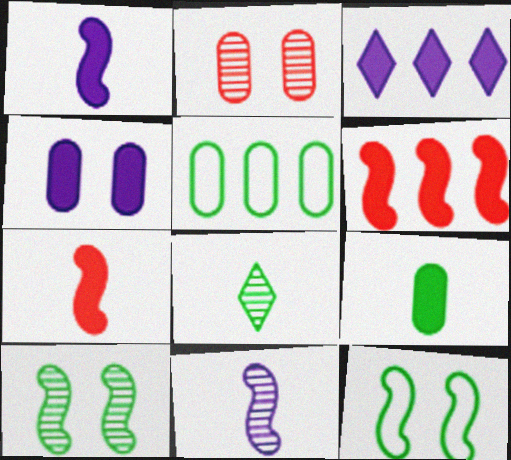[[1, 3, 4], 
[6, 11, 12]]